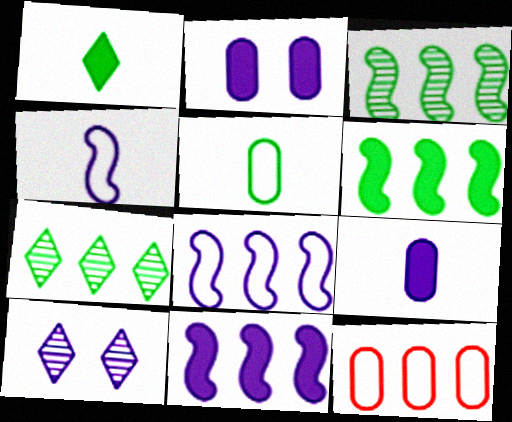[[7, 11, 12], 
[8, 9, 10]]